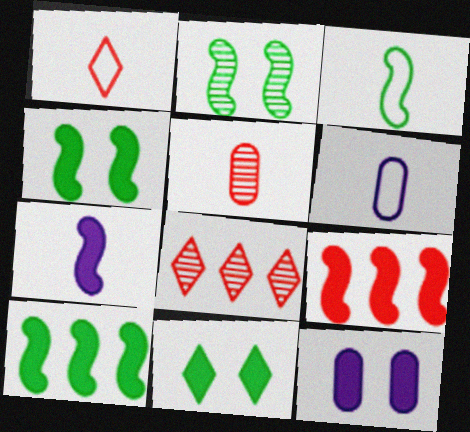[[1, 3, 6], 
[2, 3, 10], 
[3, 8, 12], 
[4, 6, 8], 
[4, 7, 9]]